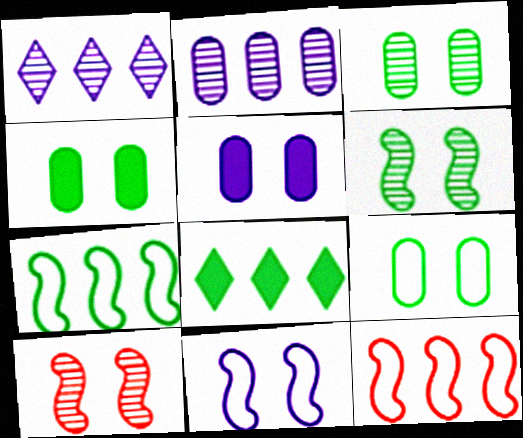[[2, 8, 12], 
[3, 4, 9]]